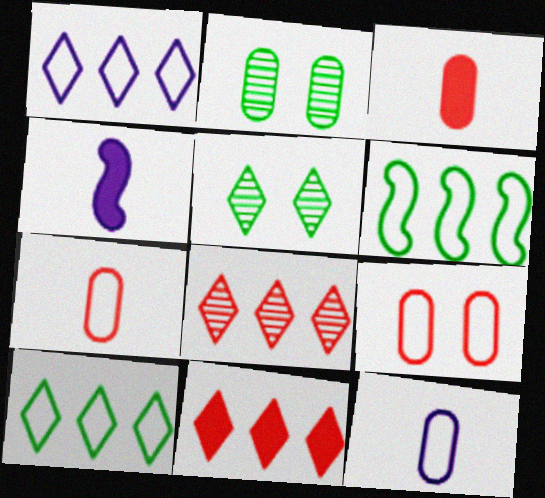[]